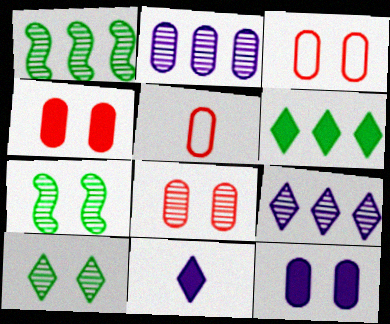[[1, 3, 11], 
[3, 4, 8]]